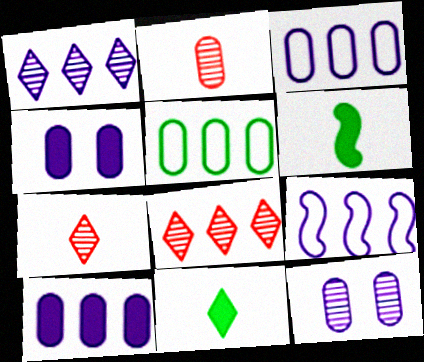[[1, 9, 10], 
[2, 4, 5]]